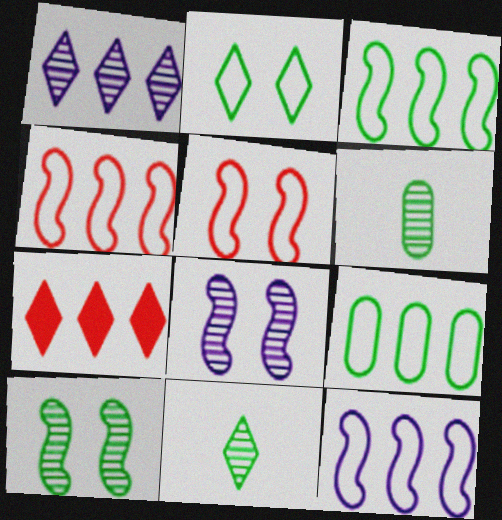[[3, 4, 12]]